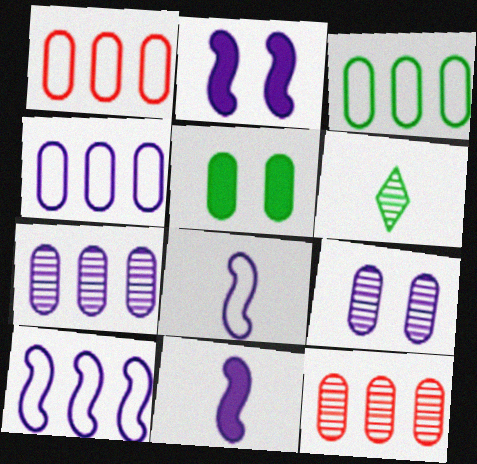[[1, 2, 6], 
[1, 3, 4]]